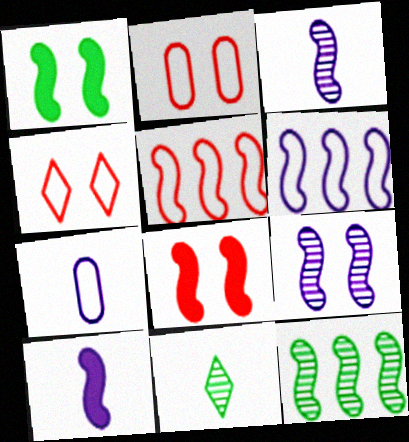[[1, 3, 5], 
[6, 9, 10]]